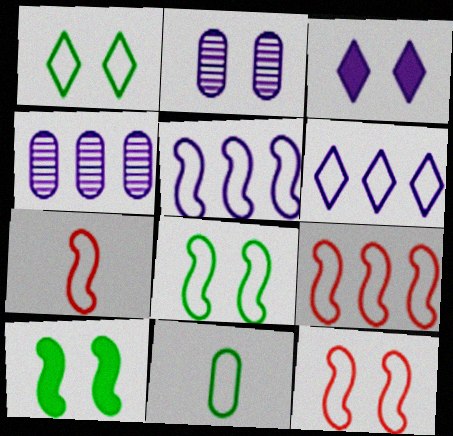[[5, 7, 8], 
[6, 11, 12], 
[7, 9, 12]]